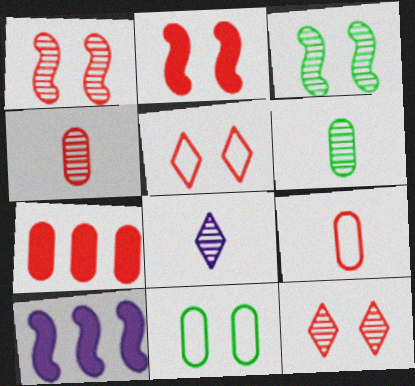[[5, 6, 10]]